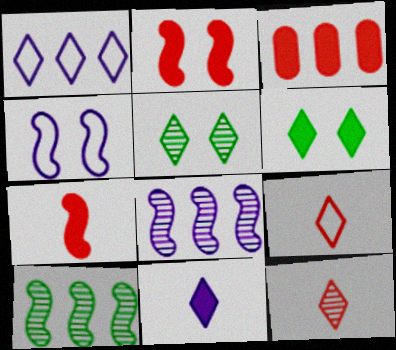[[1, 3, 10], 
[1, 6, 12], 
[4, 7, 10]]